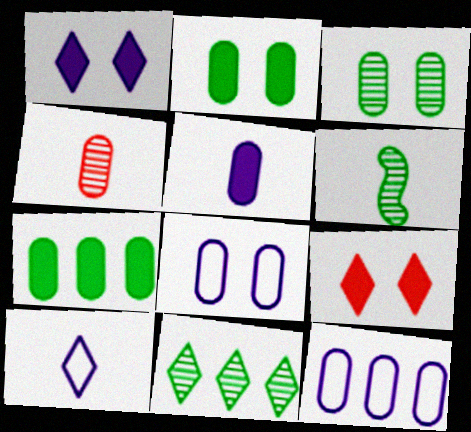[[2, 4, 12], 
[3, 6, 11], 
[4, 7, 8], 
[6, 9, 12], 
[9, 10, 11]]